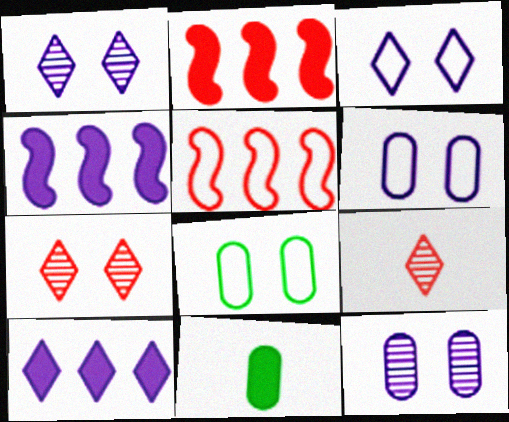[[1, 5, 11], 
[4, 8, 9]]